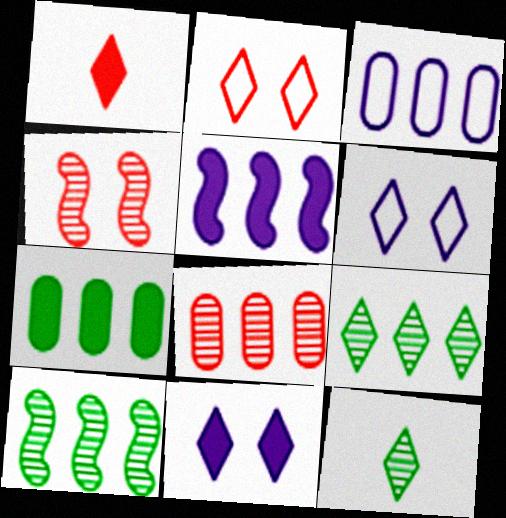[[1, 6, 9], 
[3, 7, 8]]